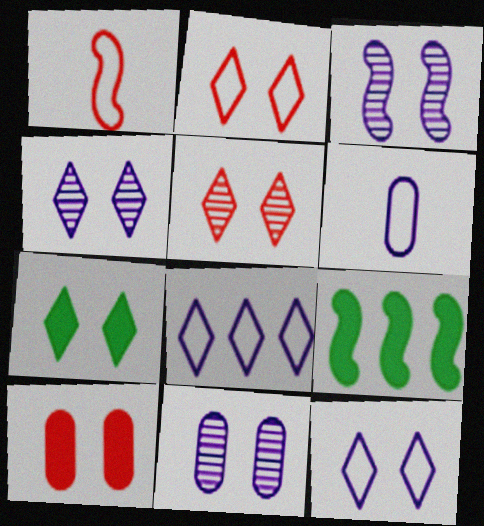[[1, 3, 9], 
[2, 4, 7], 
[3, 4, 11], 
[5, 6, 9], 
[5, 7, 12]]